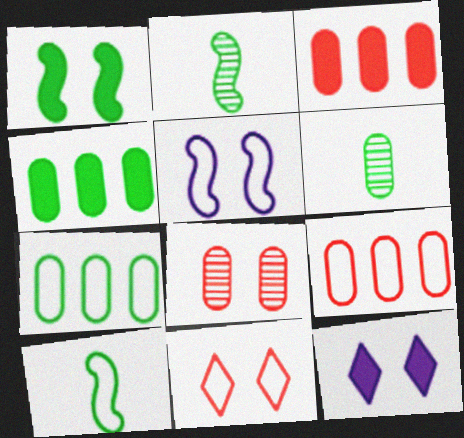[[2, 9, 12]]